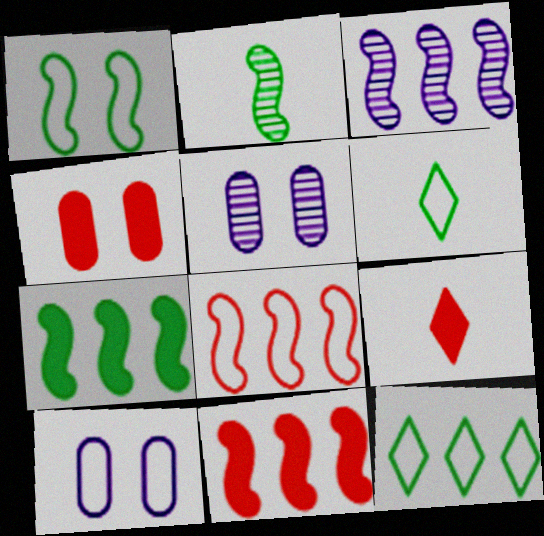[[1, 2, 7], 
[3, 4, 6], 
[3, 7, 8], 
[4, 9, 11], 
[5, 6, 11], 
[6, 8, 10]]